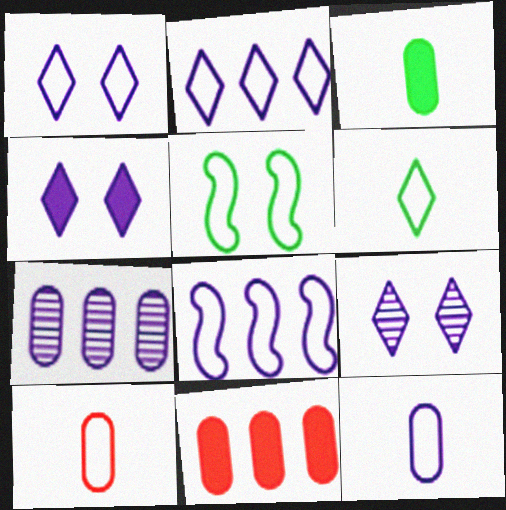[[1, 4, 9], 
[1, 8, 12], 
[2, 5, 10]]